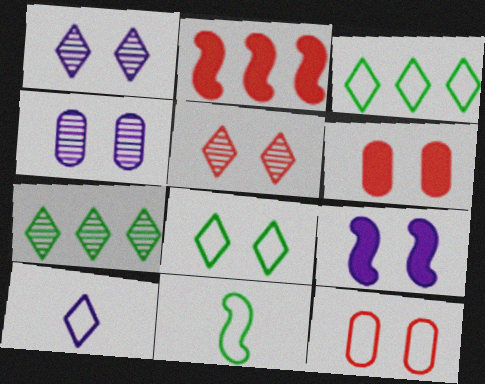[]